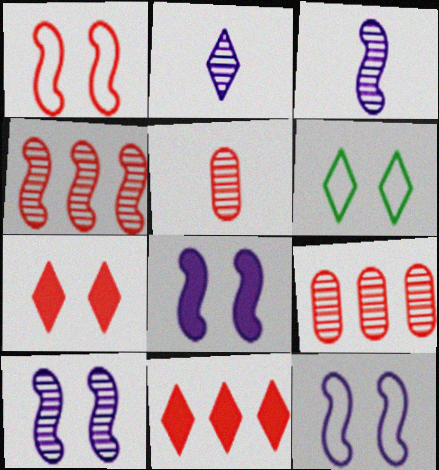[[1, 5, 11], 
[2, 6, 11], 
[8, 10, 12]]